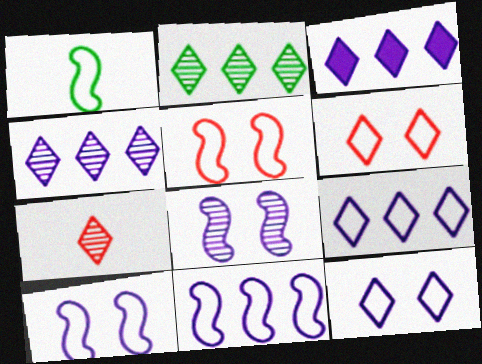[[1, 5, 11], 
[3, 4, 9]]